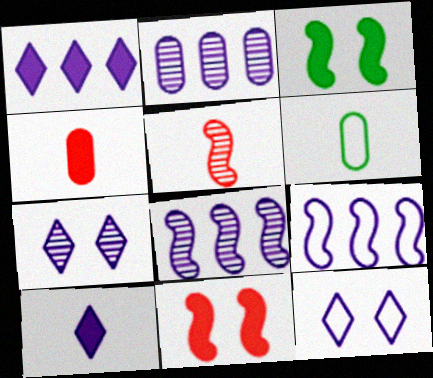[[1, 2, 9], 
[1, 3, 4], 
[3, 5, 9], 
[5, 6, 10]]